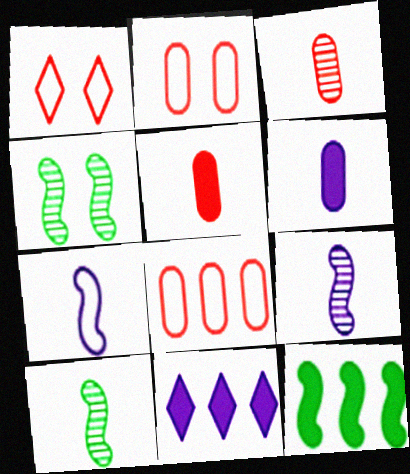[[2, 10, 11]]